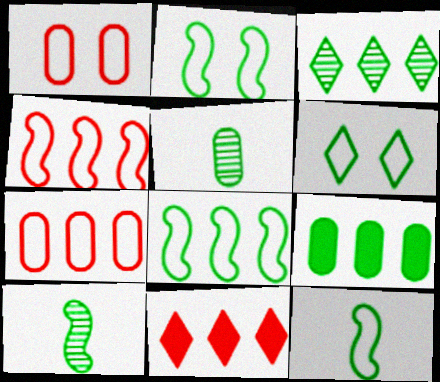[[2, 8, 12], 
[3, 8, 9], 
[6, 9, 10]]